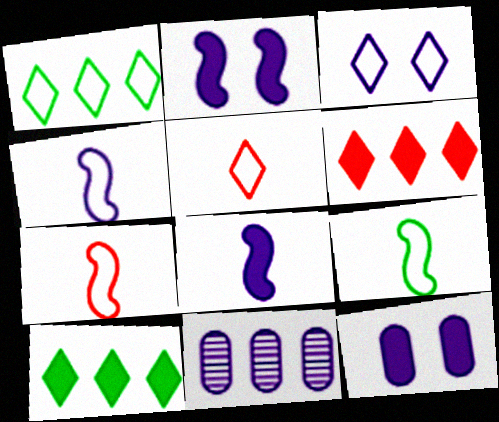[[1, 3, 5], 
[3, 8, 11], 
[4, 7, 9]]